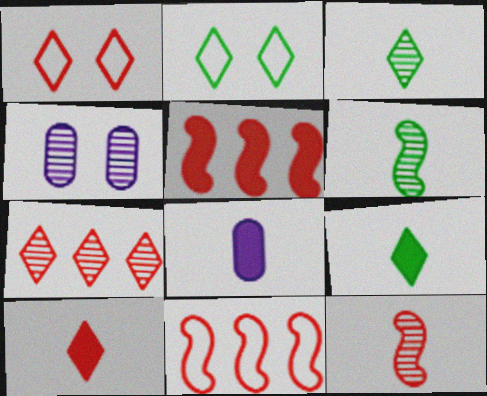[[1, 7, 10], 
[4, 6, 7], 
[4, 9, 11]]